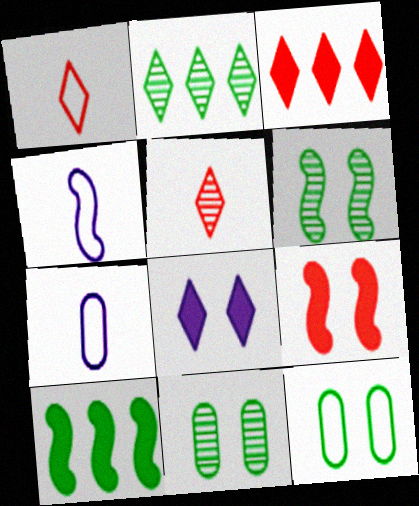[[1, 2, 8], 
[2, 7, 9], 
[3, 4, 11], 
[3, 6, 7]]